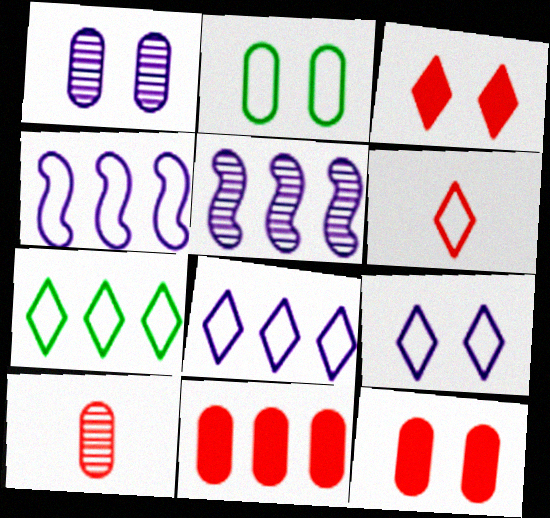[[1, 2, 12], 
[2, 4, 6], 
[5, 7, 11], 
[6, 7, 9]]